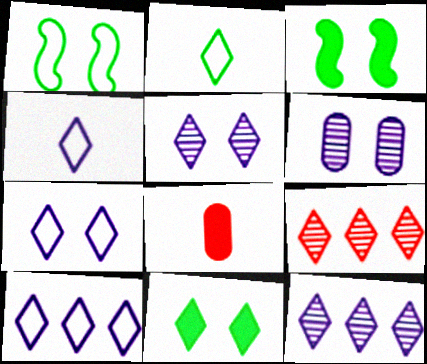[[1, 8, 12], 
[4, 7, 10], 
[4, 9, 11]]